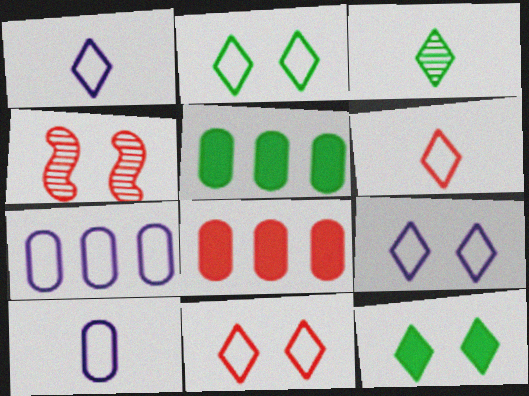[[1, 4, 5], 
[2, 9, 11], 
[4, 6, 8]]